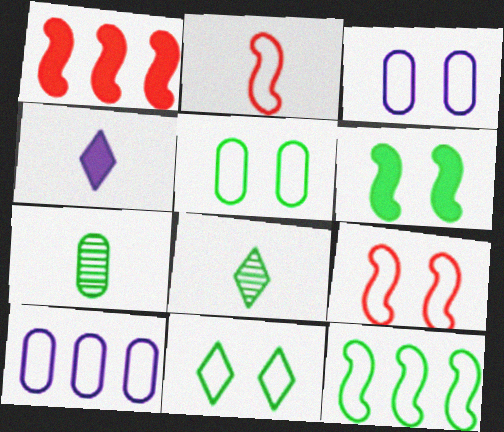[[1, 3, 8], 
[2, 4, 7], 
[2, 10, 11], 
[3, 9, 11]]